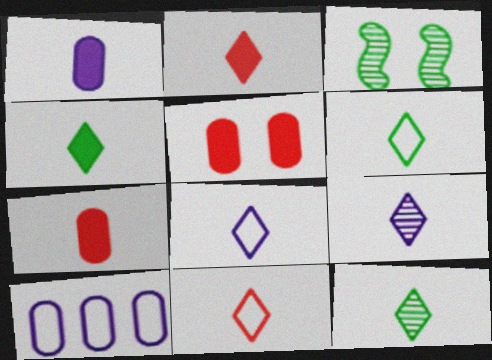[[2, 3, 10], 
[2, 6, 9], 
[2, 8, 12], 
[4, 6, 12], 
[4, 9, 11], 
[6, 8, 11]]